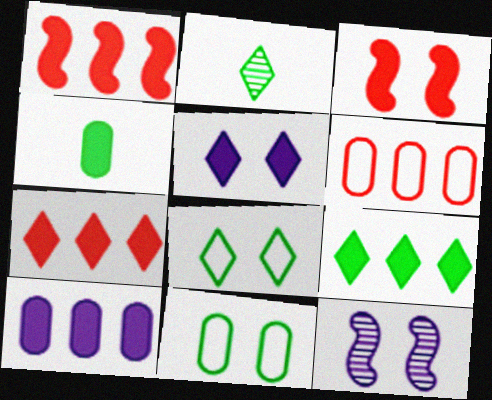[[1, 4, 5], 
[1, 9, 10], 
[2, 8, 9]]